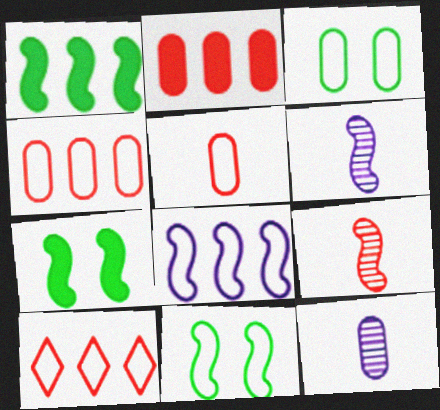[[2, 3, 12], 
[7, 8, 9], 
[7, 10, 12]]